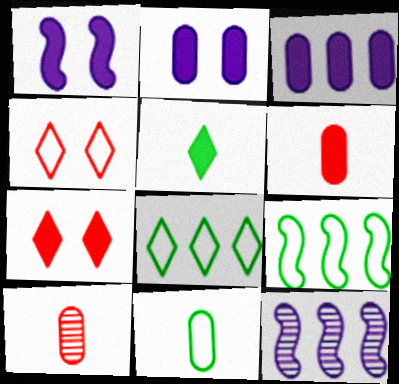[[1, 8, 10], 
[7, 11, 12]]